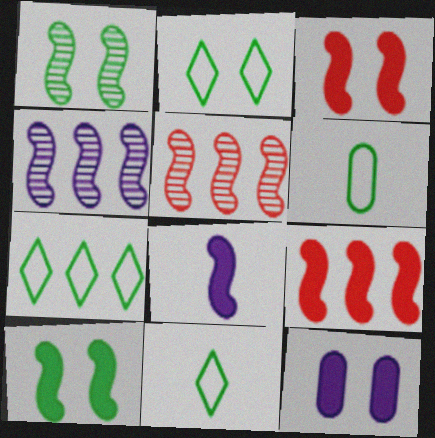[[2, 7, 11], 
[5, 11, 12], 
[8, 9, 10]]